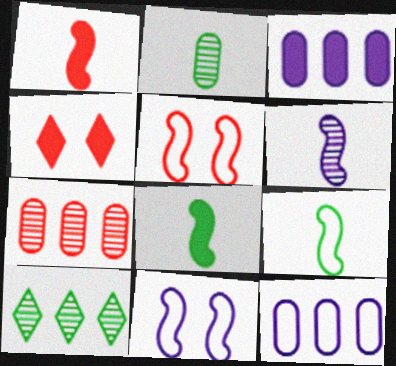[[1, 6, 9], 
[3, 4, 8]]